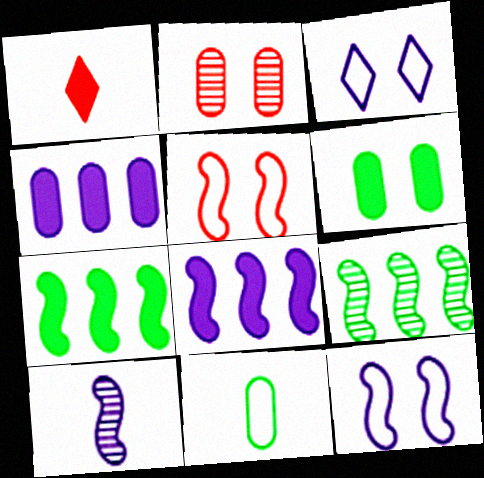[[1, 6, 8], 
[1, 10, 11], 
[2, 4, 11], 
[3, 4, 10], 
[5, 7, 10], 
[8, 10, 12]]